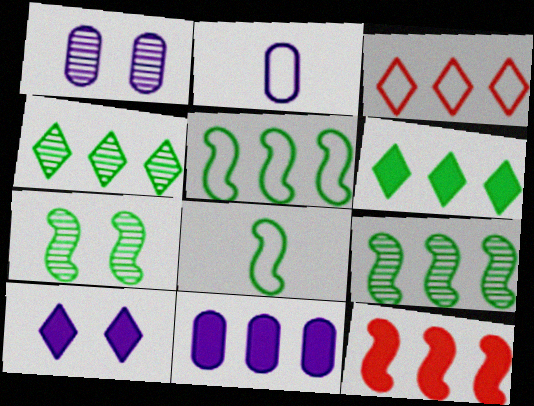[[1, 2, 11], 
[3, 9, 11], 
[6, 11, 12]]